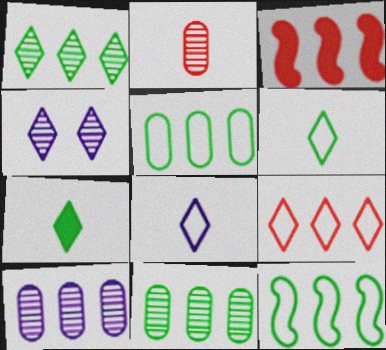[[4, 7, 9]]